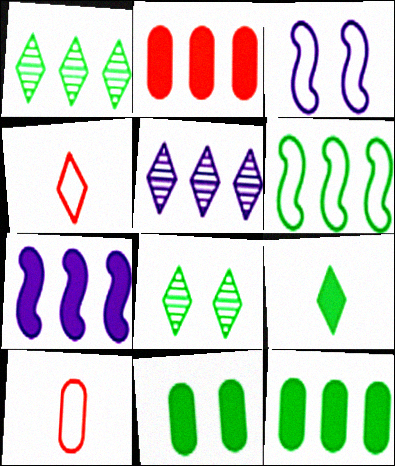[[1, 6, 12], 
[2, 5, 6], 
[7, 8, 10]]